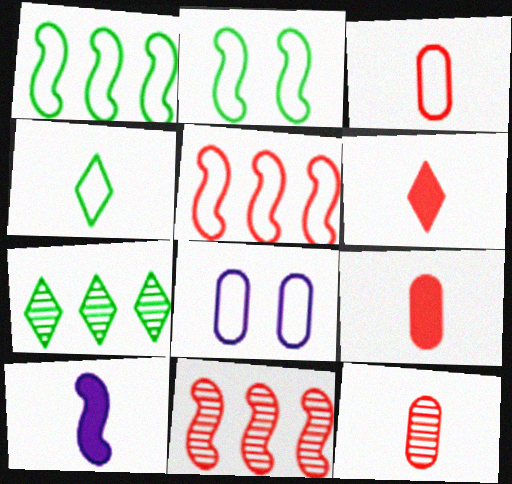[[2, 10, 11], 
[3, 9, 12], 
[4, 5, 8], 
[4, 10, 12]]